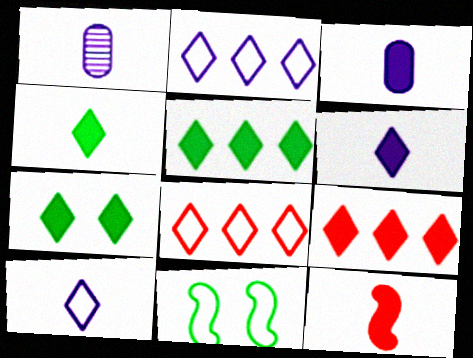[[1, 9, 11], 
[3, 4, 12], 
[4, 5, 7], 
[6, 7, 9]]